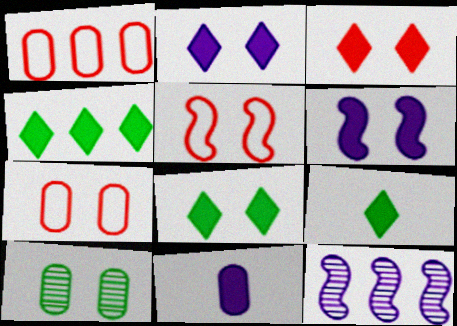[[1, 4, 12], 
[1, 10, 11], 
[2, 3, 8], 
[2, 5, 10], 
[4, 8, 9], 
[7, 9, 12]]